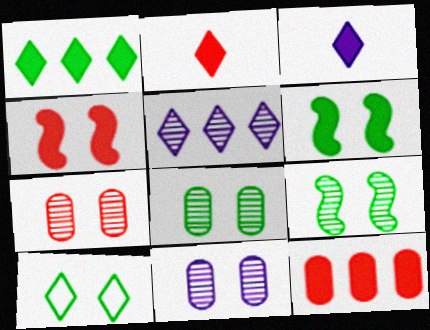[[2, 4, 12], 
[2, 5, 10], 
[3, 6, 12], 
[4, 10, 11], 
[6, 8, 10], 
[7, 8, 11]]